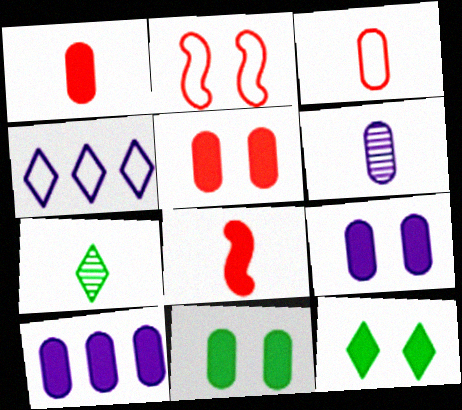[[1, 10, 11], 
[2, 7, 10], 
[5, 9, 11], 
[8, 10, 12]]